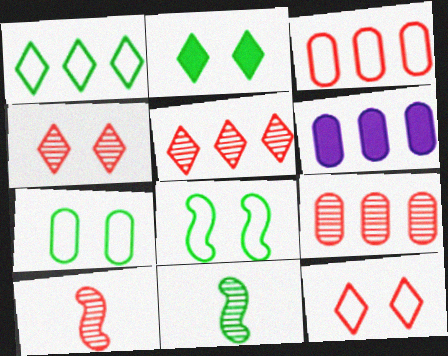[[4, 9, 10], 
[6, 11, 12]]